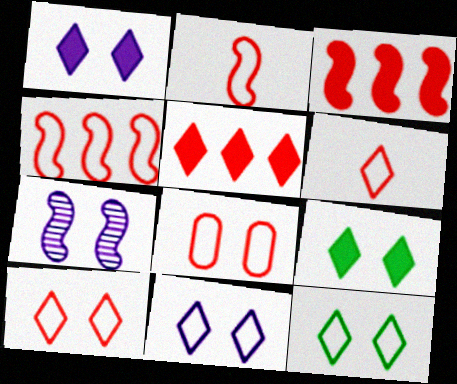[[4, 6, 8], 
[7, 8, 9], 
[10, 11, 12]]